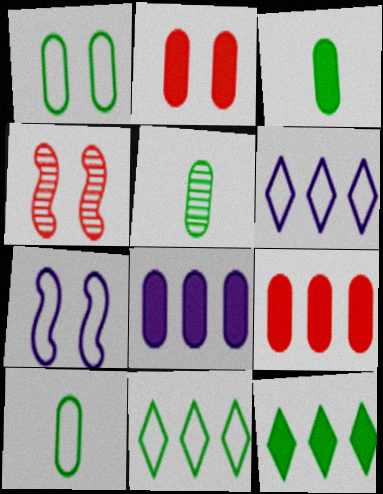[[2, 3, 8], 
[3, 4, 6], 
[3, 5, 10]]